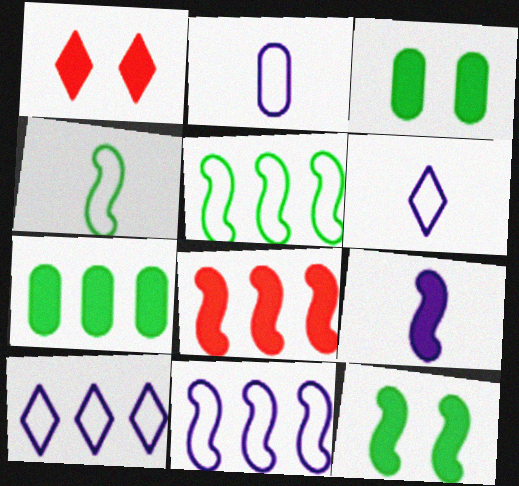[[1, 7, 9], 
[8, 9, 12]]